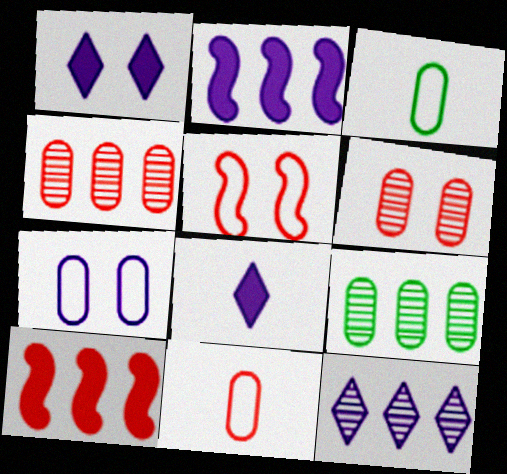[[5, 8, 9]]